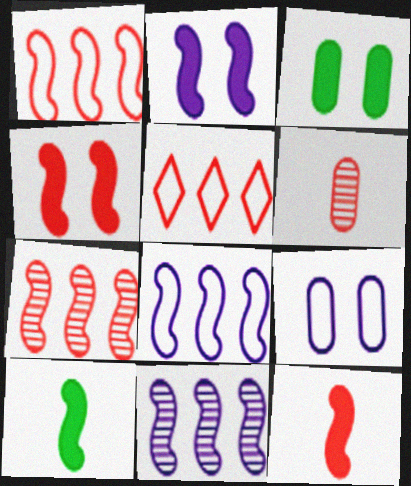[[4, 5, 6]]